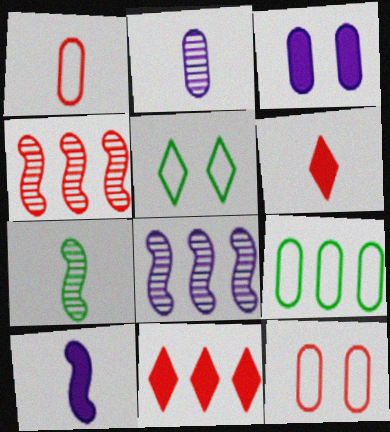[[4, 6, 12], 
[8, 9, 11]]